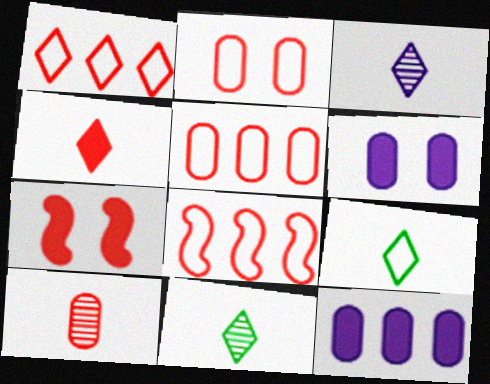[[1, 5, 8], 
[1, 7, 10], 
[3, 4, 9], 
[6, 8, 11]]